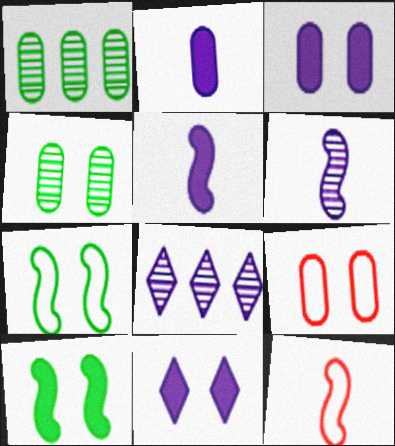[[1, 2, 9], 
[1, 11, 12], 
[3, 4, 9]]